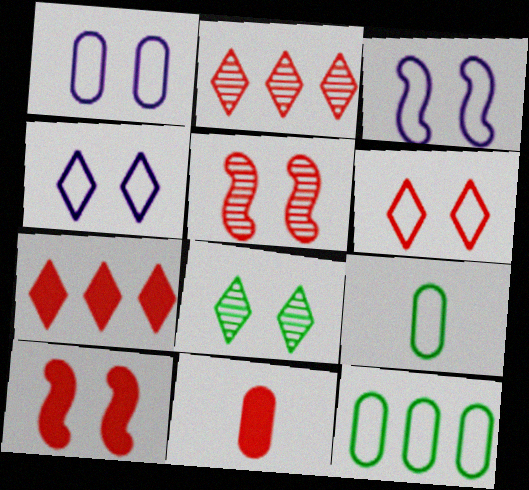[[1, 3, 4], 
[1, 8, 10], 
[7, 10, 11]]